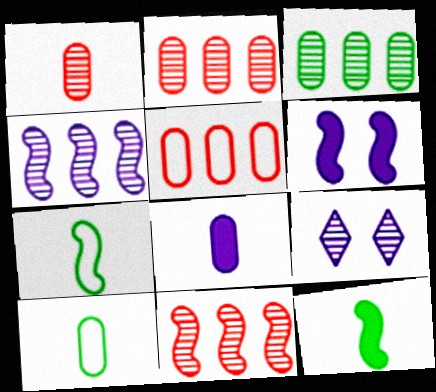[[1, 8, 10], 
[5, 9, 12], 
[6, 7, 11]]